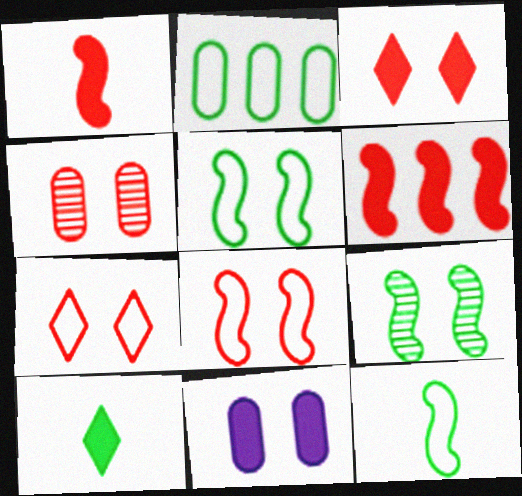[[2, 9, 10], 
[3, 4, 8], 
[6, 10, 11], 
[7, 9, 11]]